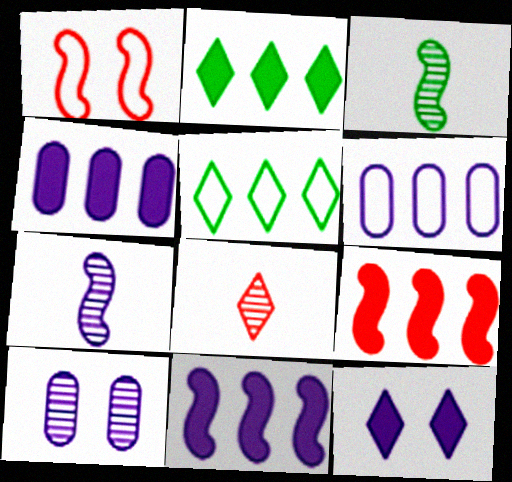[[1, 3, 11], 
[2, 4, 9], 
[5, 8, 12], 
[6, 7, 12]]